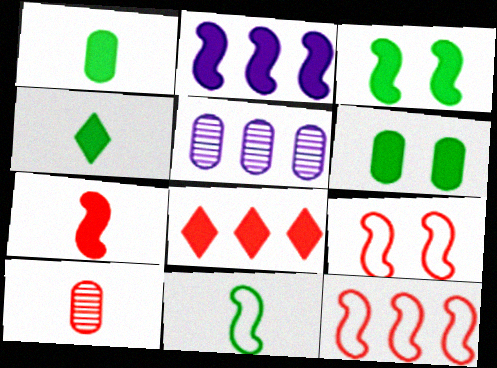[[2, 3, 7], 
[4, 5, 9], 
[8, 9, 10]]